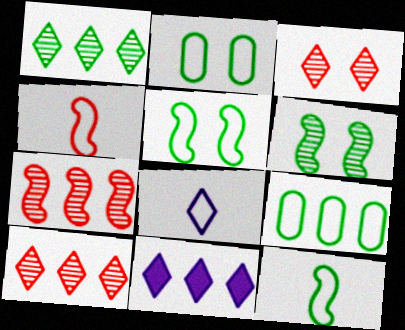[[7, 9, 11]]